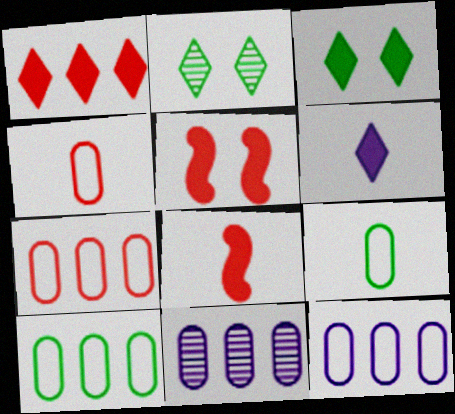[[1, 3, 6], 
[2, 8, 12], 
[7, 10, 12]]